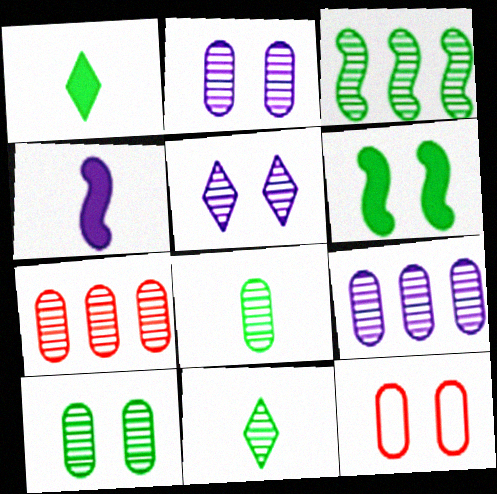[[2, 7, 8], 
[3, 10, 11], 
[5, 6, 12]]